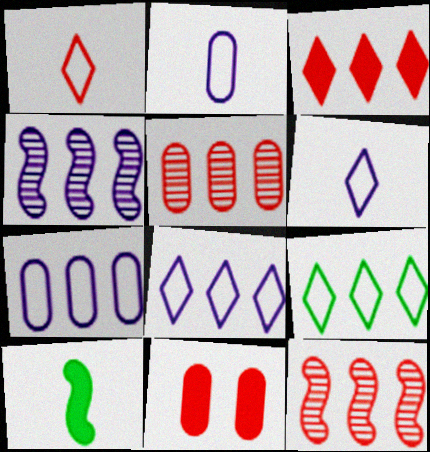[[1, 11, 12]]